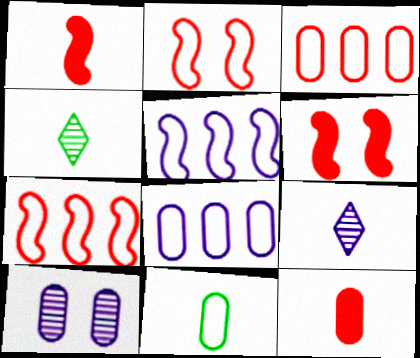[[1, 9, 11], 
[4, 6, 8]]